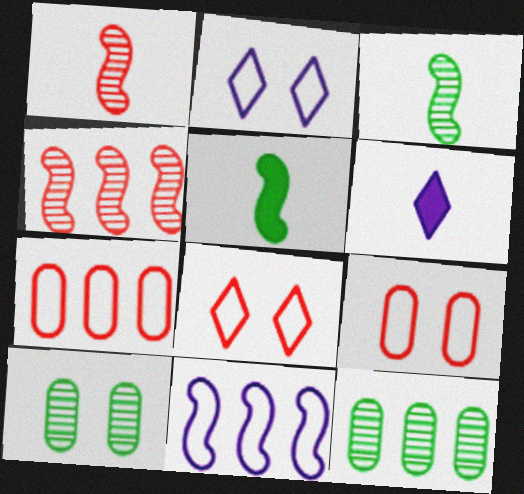[]